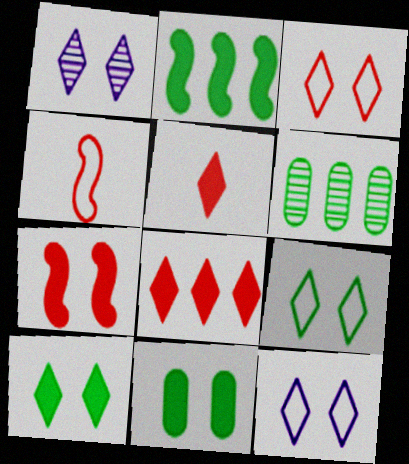[[1, 3, 10], 
[3, 9, 12]]